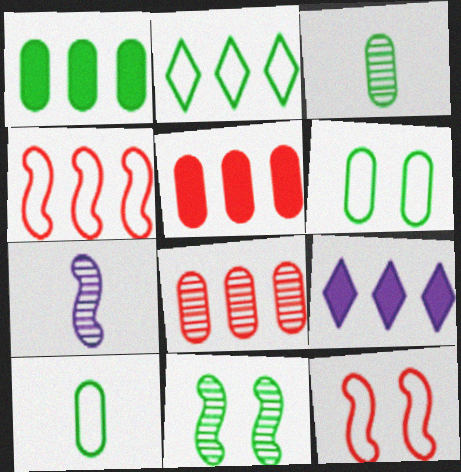[[1, 3, 6], 
[3, 9, 12]]